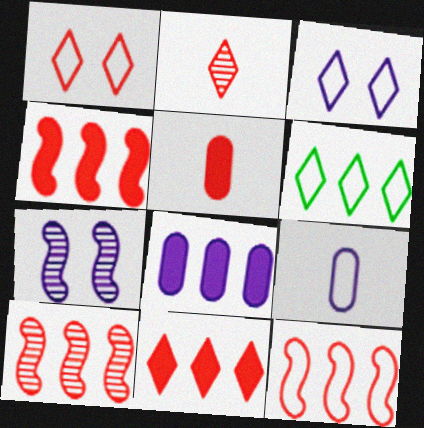[[1, 2, 11], 
[1, 5, 10], 
[4, 10, 12], 
[5, 6, 7], 
[6, 8, 10]]